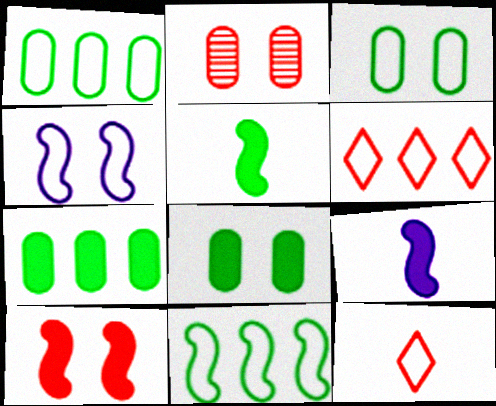[[1, 4, 12]]